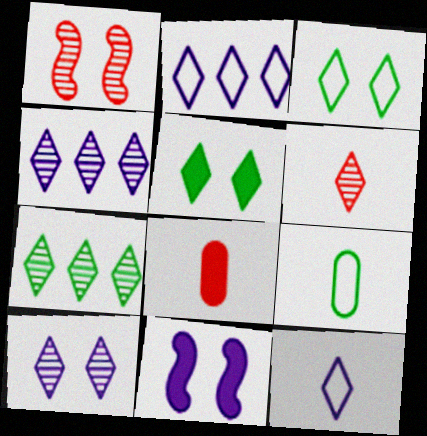[[2, 5, 6], 
[6, 7, 10]]